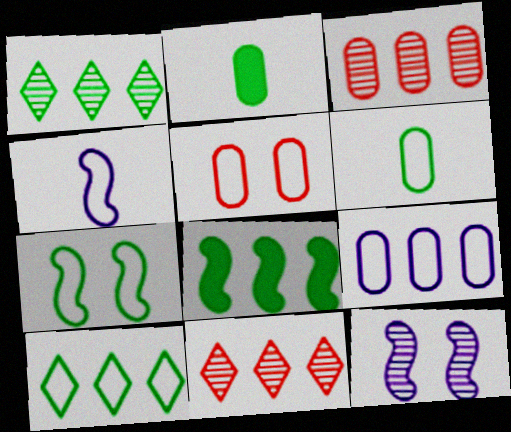[[1, 2, 7], 
[4, 5, 10], 
[5, 6, 9], 
[6, 7, 10], 
[8, 9, 11]]